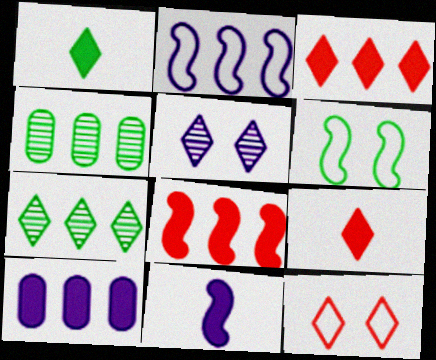[[1, 4, 6], 
[2, 3, 4], 
[4, 11, 12]]